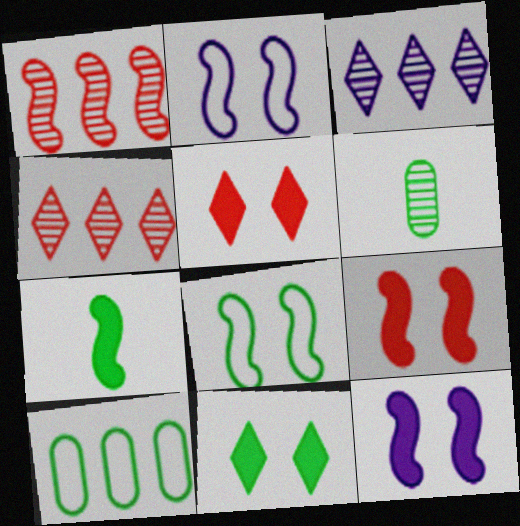[[1, 2, 7]]